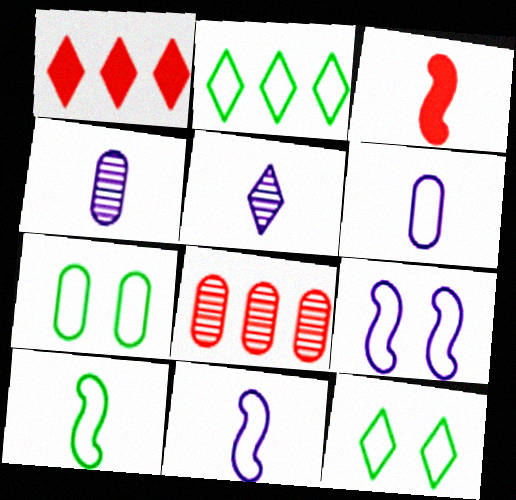[[1, 5, 12], 
[2, 7, 10]]